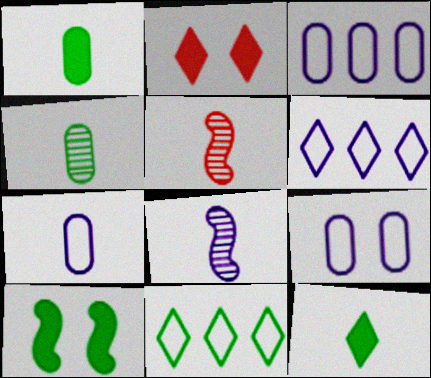[[3, 7, 9], 
[4, 10, 11], 
[5, 7, 12]]